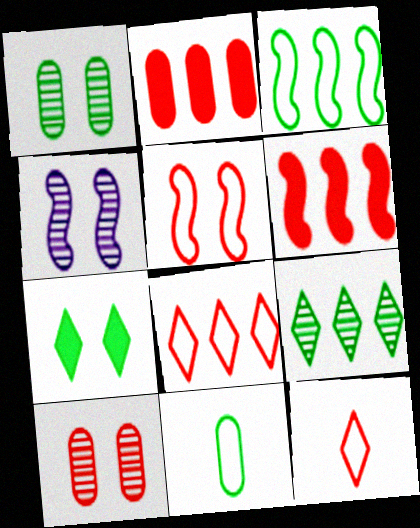[[6, 10, 12]]